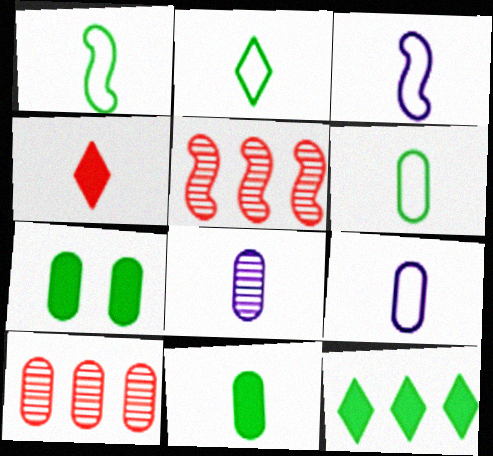[[1, 2, 6], 
[1, 4, 8], 
[7, 9, 10]]